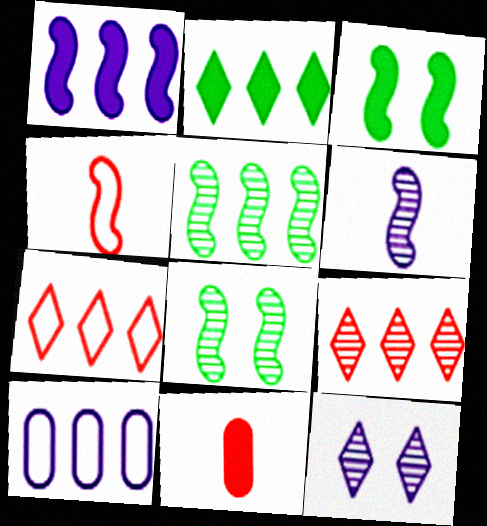[[1, 4, 8]]